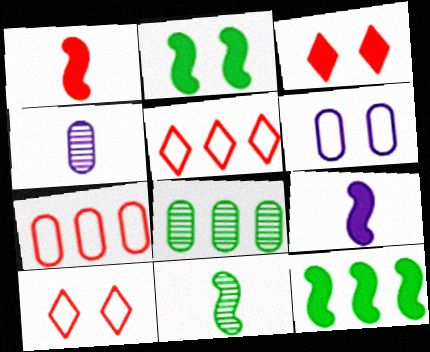[[2, 4, 5], 
[4, 10, 12], 
[8, 9, 10]]